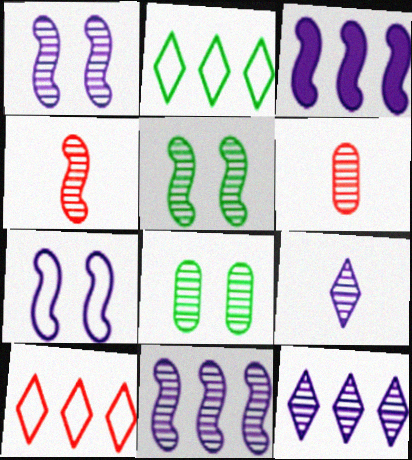[[4, 5, 11], 
[4, 8, 12], 
[5, 6, 12]]